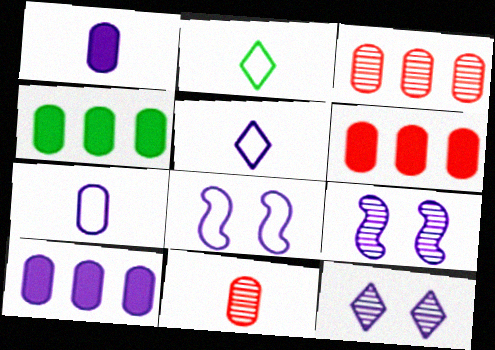[[2, 6, 9], 
[4, 6, 10], 
[5, 9, 10]]